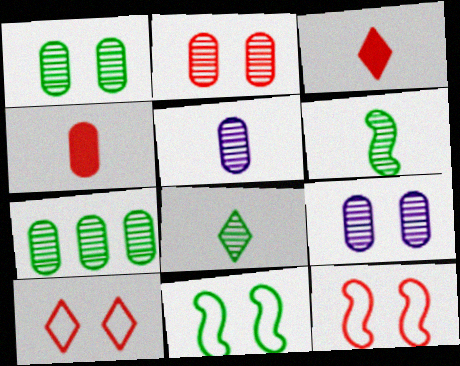[[1, 2, 9], 
[2, 5, 7]]